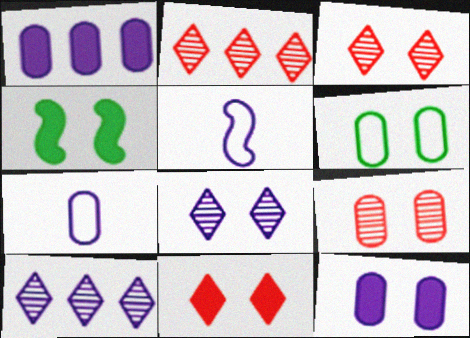[[1, 5, 8], 
[2, 4, 7], 
[4, 11, 12], 
[5, 10, 12], 
[6, 9, 12]]